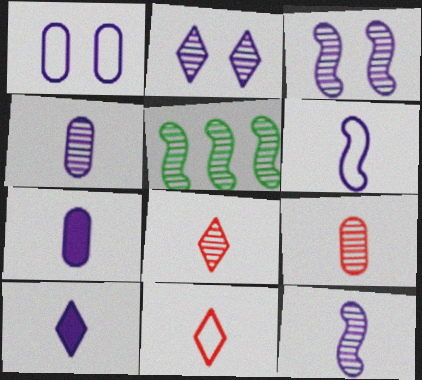[[2, 5, 9], 
[4, 6, 10]]